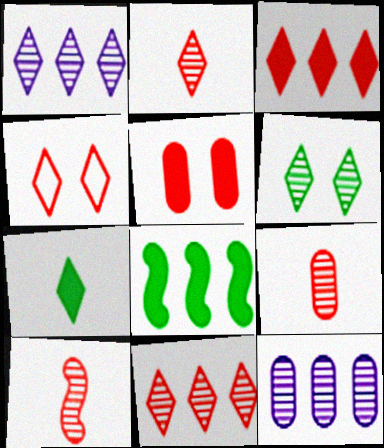[[1, 2, 6], 
[1, 4, 7], 
[2, 3, 4], 
[2, 9, 10], 
[6, 10, 12]]